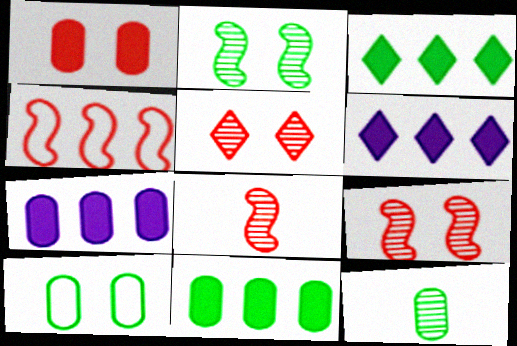[[6, 8, 10], 
[10, 11, 12]]